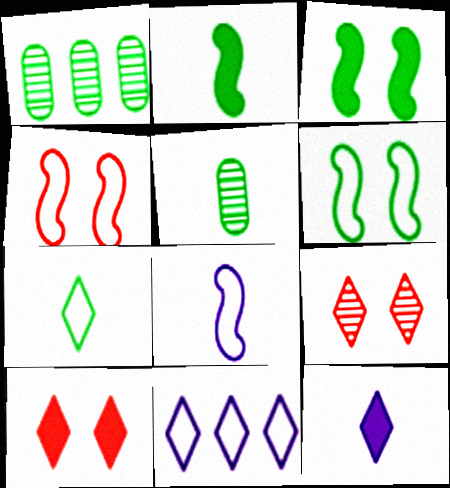[[1, 3, 7], 
[1, 4, 12], 
[1, 8, 10], 
[2, 5, 7]]